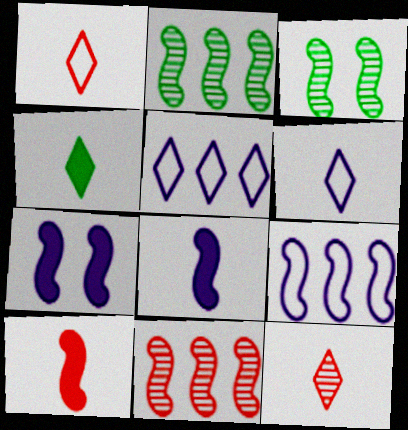[[3, 9, 10], 
[4, 6, 12]]